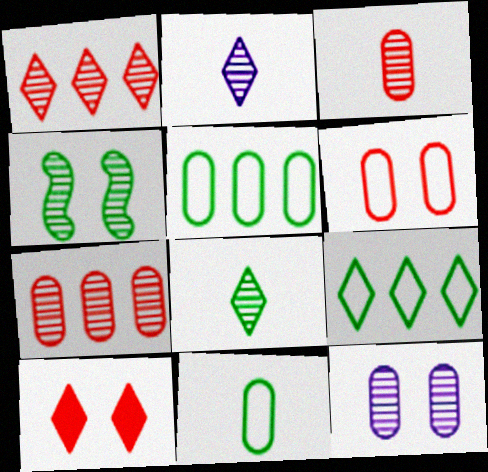[[2, 4, 7], 
[2, 9, 10]]